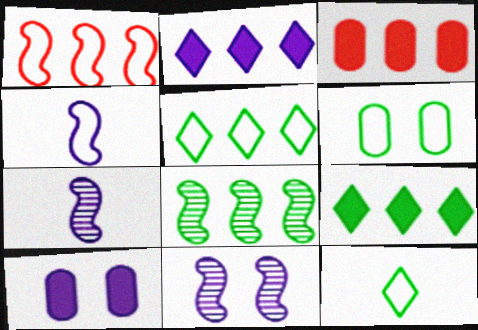[[3, 11, 12]]